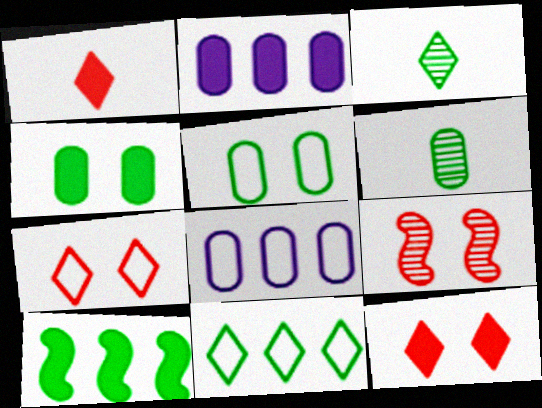[[3, 5, 10]]